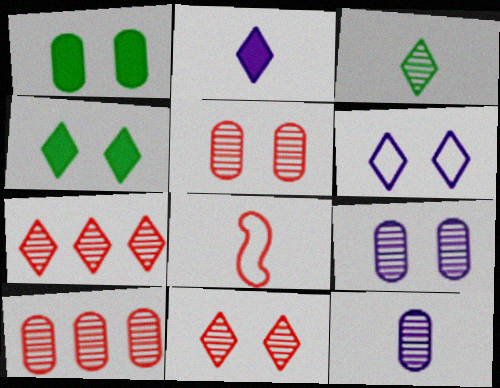[[4, 6, 11]]